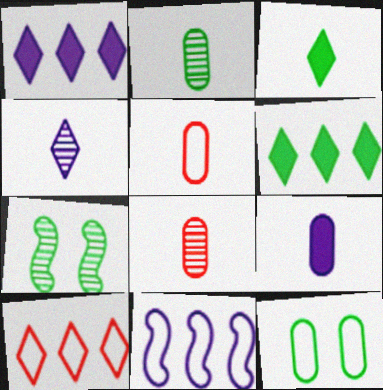[[1, 5, 7], 
[2, 5, 9], 
[7, 9, 10]]